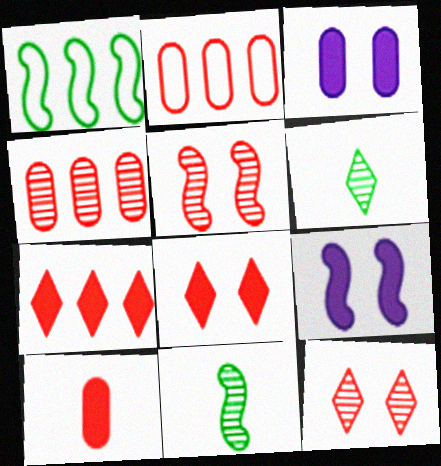[[2, 6, 9]]